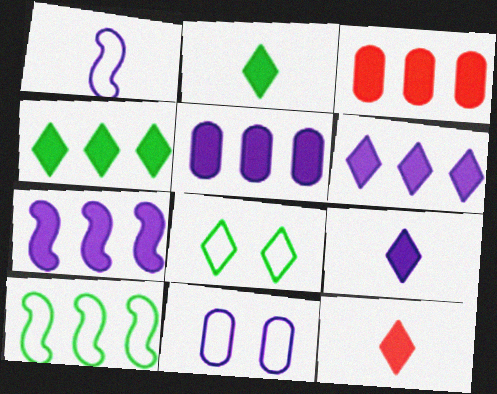[[2, 9, 12], 
[3, 4, 7], 
[5, 6, 7]]